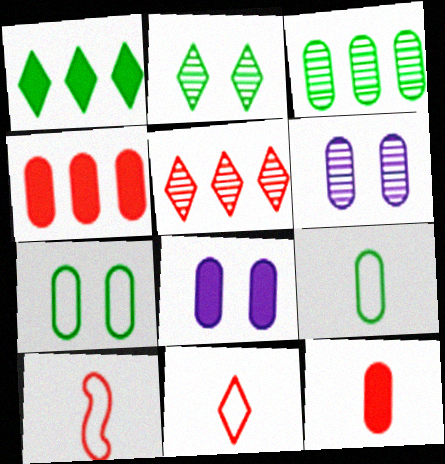[[1, 6, 10], 
[4, 6, 9]]